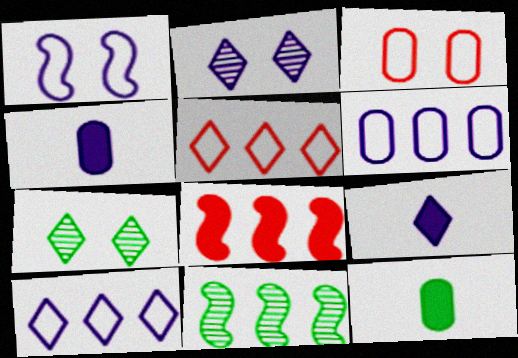[[2, 9, 10], 
[3, 9, 11], 
[5, 7, 9]]